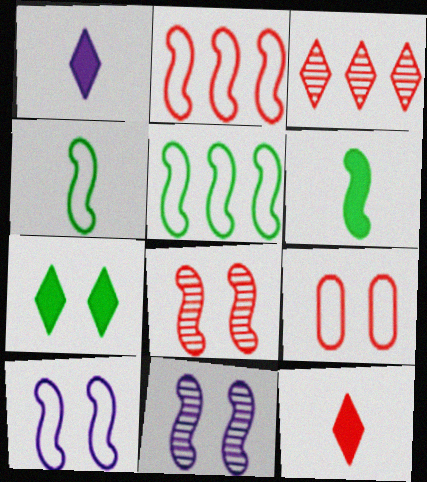[[2, 4, 10], 
[2, 6, 11], 
[7, 9, 11]]